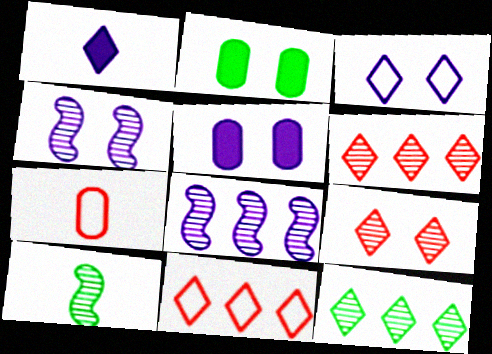[[1, 7, 10], 
[3, 4, 5], 
[5, 10, 11]]